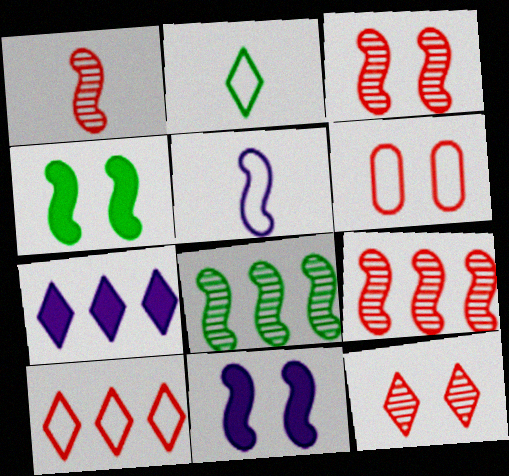[[1, 3, 9], 
[2, 7, 12], 
[4, 5, 9]]